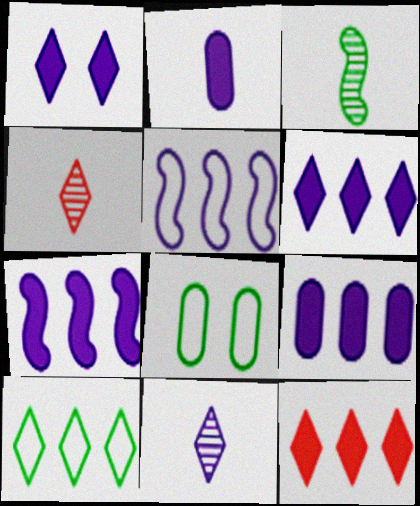[[1, 2, 7], 
[1, 4, 10], 
[4, 7, 8], 
[6, 7, 9]]